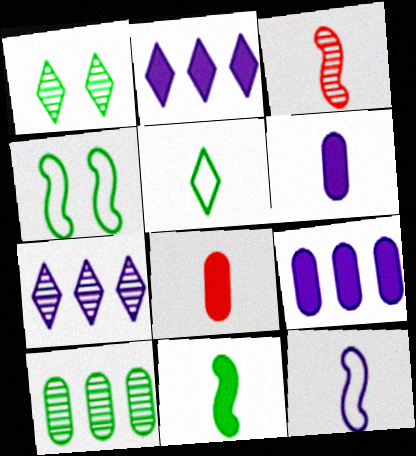[[3, 5, 6], 
[3, 11, 12], 
[4, 7, 8]]